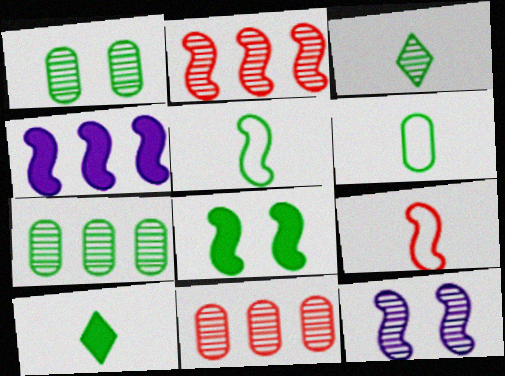[[3, 11, 12]]